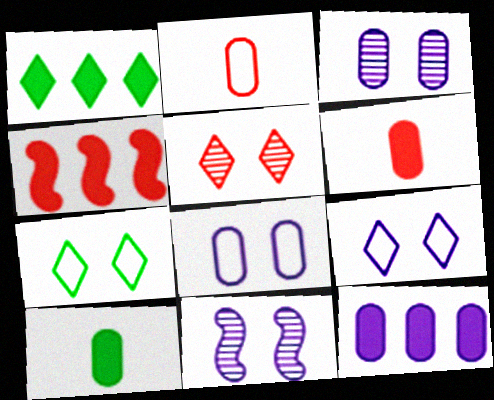[[1, 2, 11], 
[1, 4, 12], 
[2, 4, 5]]